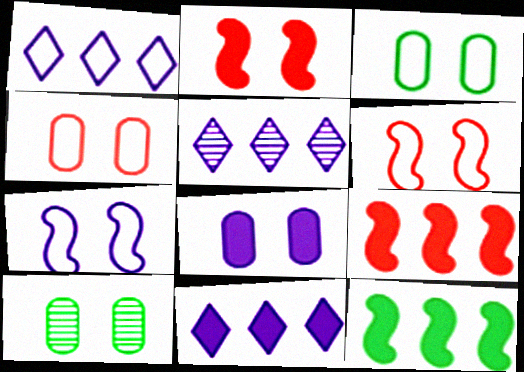[[1, 5, 11], 
[4, 8, 10]]